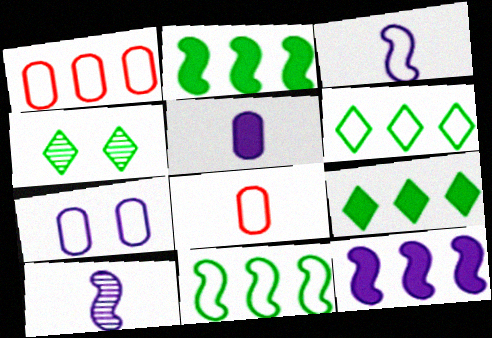[[4, 8, 12]]